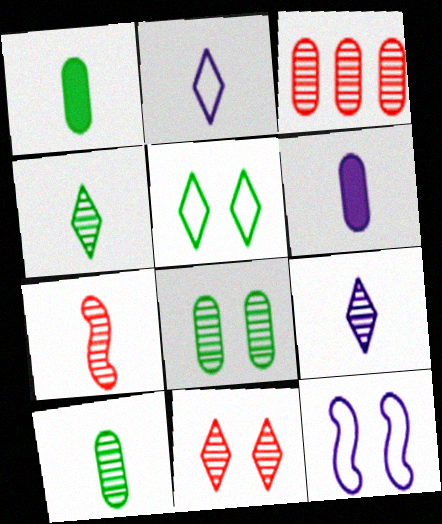[[1, 2, 7], 
[3, 7, 11], 
[7, 9, 10]]